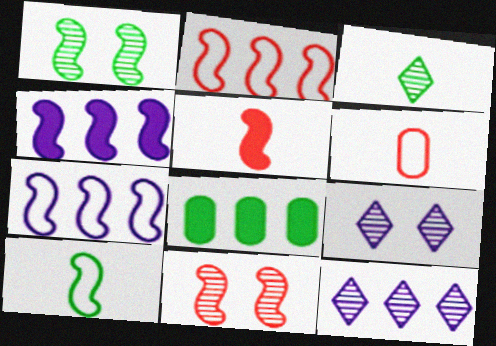[[1, 5, 7], 
[2, 5, 11], 
[2, 8, 12], 
[4, 10, 11]]